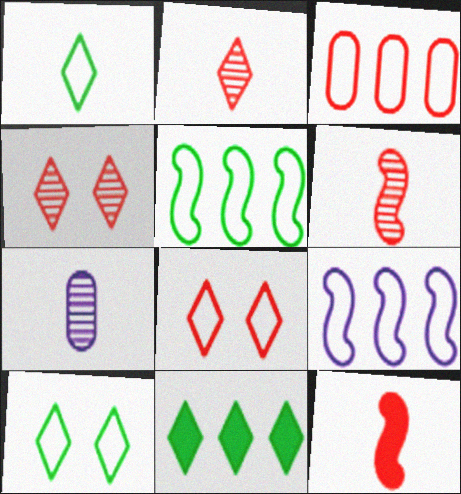[[1, 7, 12], 
[3, 4, 12]]